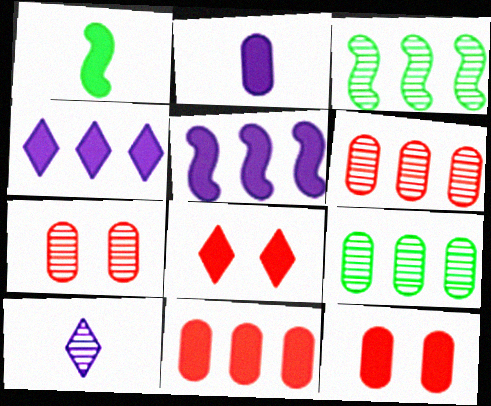[[1, 4, 12], 
[3, 7, 10]]